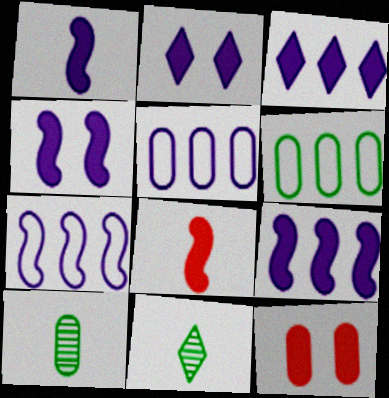[[1, 4, 9], 
[5, 10, 12], 
[7, 11, 12]]